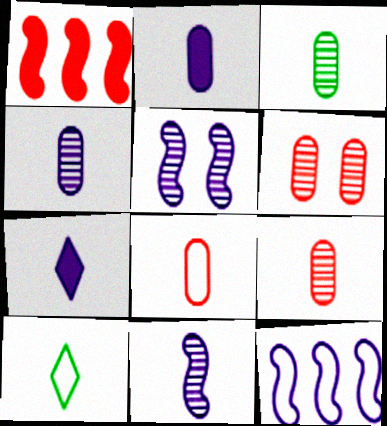[[2, 3, 8], 
[3, 4, 9]]